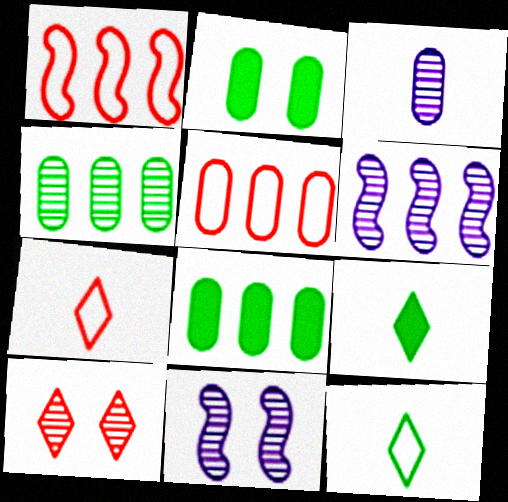[[2, 3, 5], 
[2, 6, 7], 
[5, 9, 11], 
[7, 8, 11]]